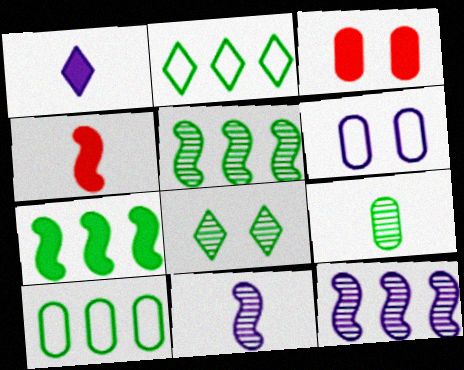[[1, 3, 7], 
[1, 6, 12], 
[2, 3, 11], 
[5, 8, 9]]